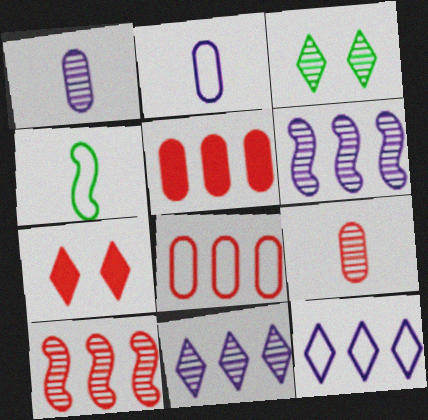[[1, 3, 10], 
[3, 6, 9]]